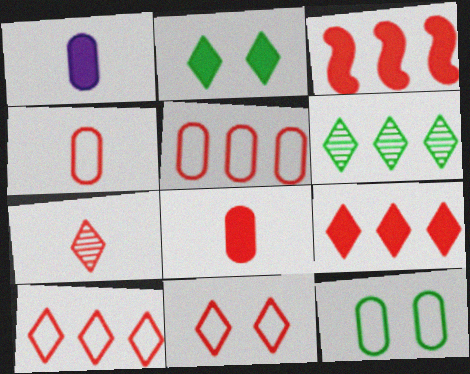[[1, 2, 3], 
[7, 9, 11]]